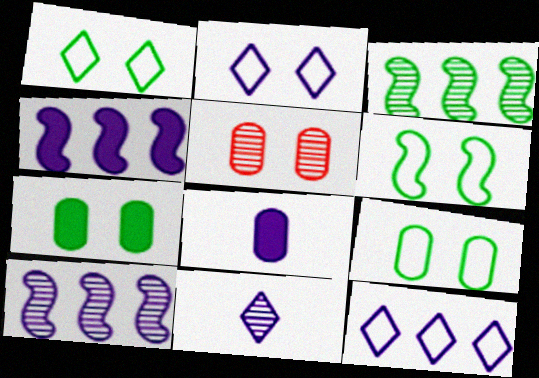[[1, 6, 9], 
[2, 8, 10], 
[3, 5, 11]]